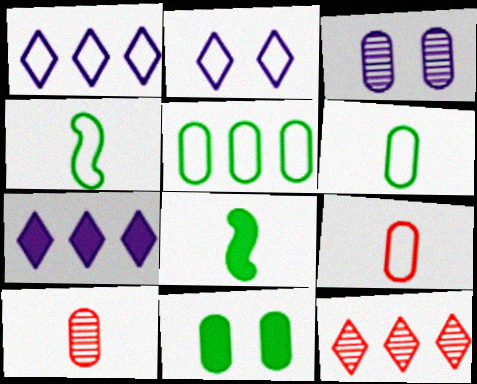[]